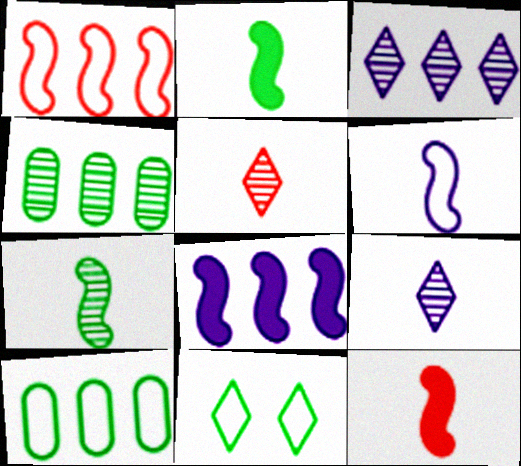[[2, 4, 11], 
[6, 7, 12]]